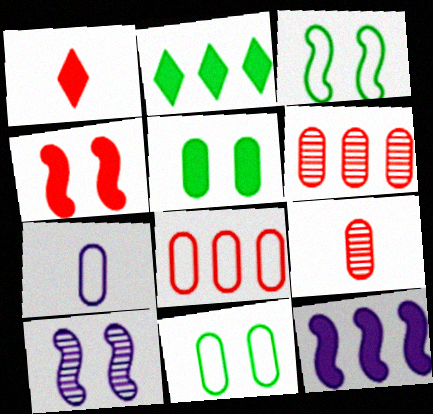[[1, 5, 12], 
[3, 4, 10], 
[5, 6, 7], 
[7, 8, 11]]